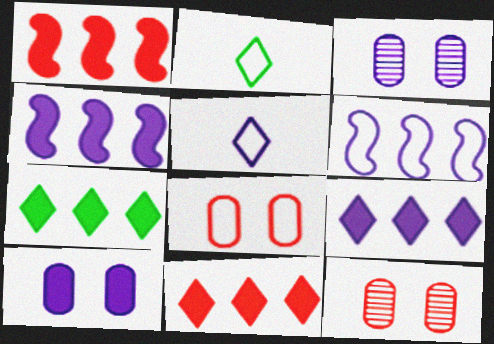[[1, 2, 3], 
[2, 4, 12], 
[2, 6, 8], 
[3, 4, 5], 
[7, 9, 11]]